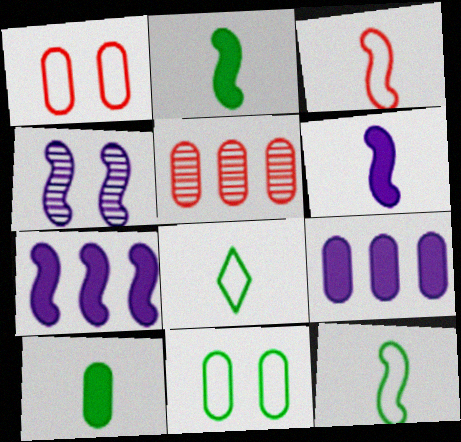[]